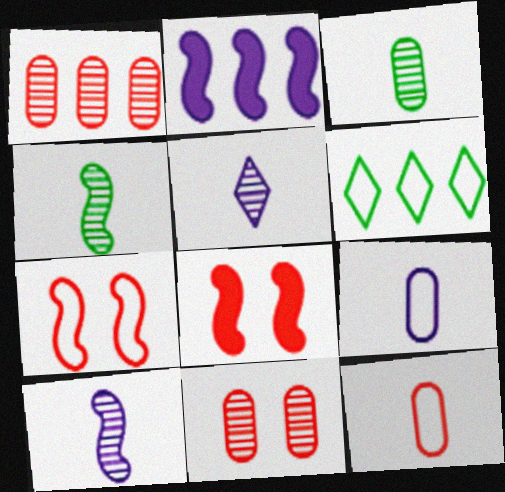[[1, 2, 6], 
[2, 4, 7], 
[6, 7, 9]]